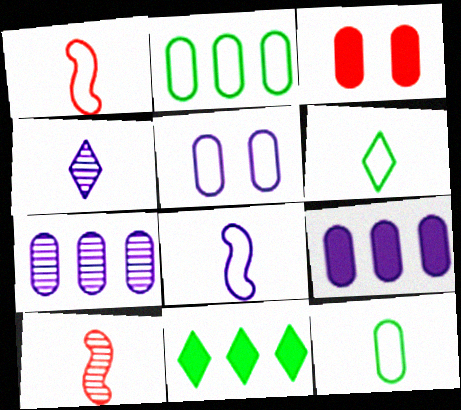[[3, 7, 12], 
[5, 10, 11]]